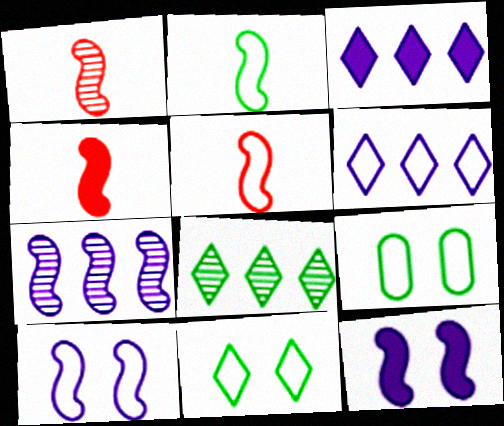[[1, 3, 9], 
[1, 4, 5], 
[5, 6, 9]]